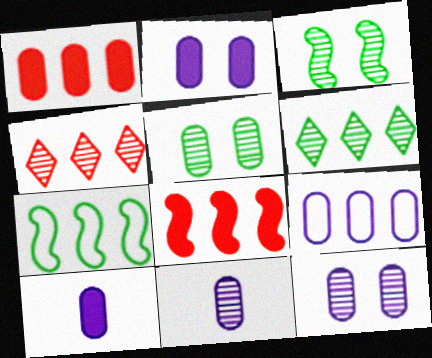[[2, 9, 11], 
[3, 4, 11], 
[6, 8, 9], 
[9, 10, 12]]